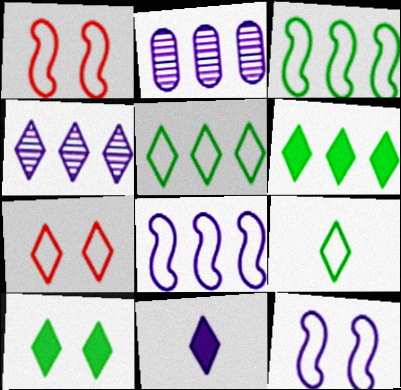[[2, 11, 12]]